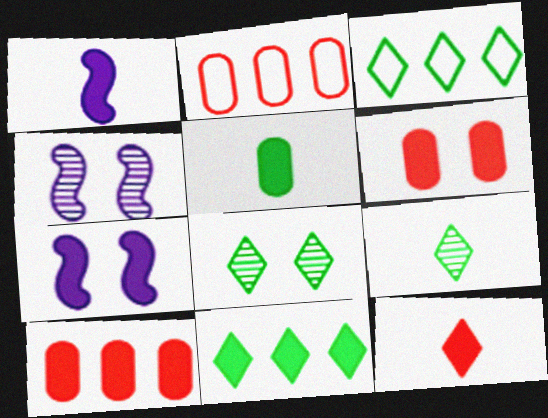[[1, 2, 8], 
[1, 5, 12], 
[1, 6, 11], 
[2, 7, 9]]